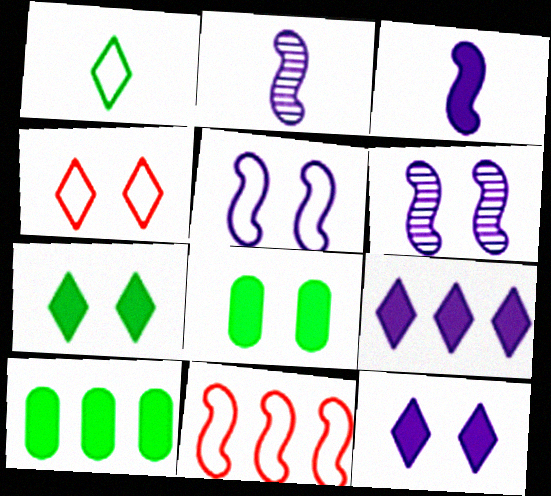[[2, 4, 10], 
[4, 6, 8]]